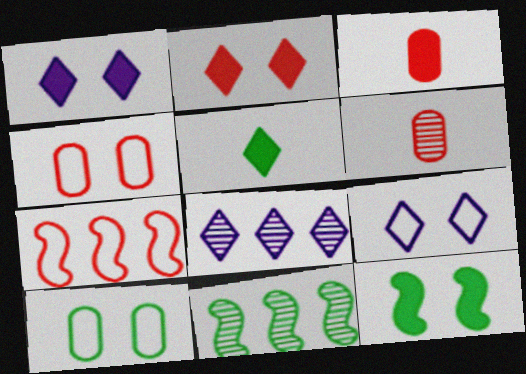[[2, 6, 7], 
[3, 9, 11], 
[5, 10, 11]]